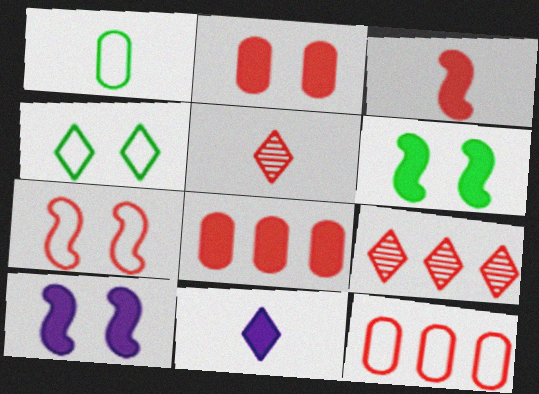[[1, 9, 10], 
[4, 9, 11], 
[5, 7, 8], 
[6, 8, 11]]